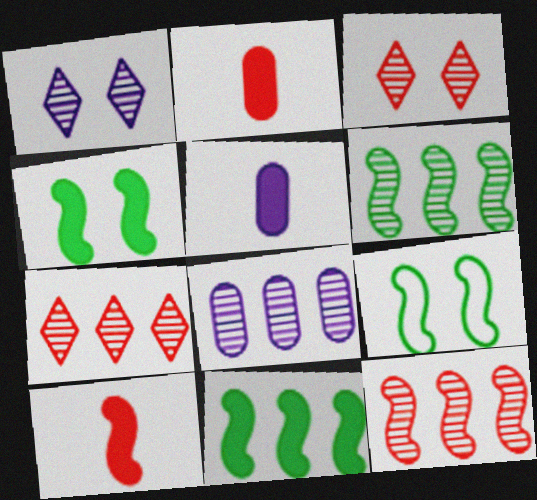[[5, 7, 9], 
[6, 7, 8]]